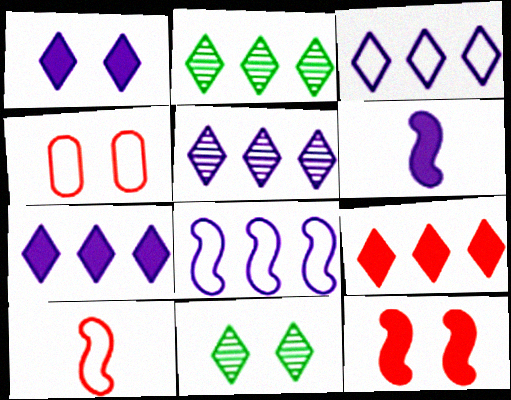[[2, 3, 9], 
[2, 4, 6], 
[3, 5, 7]]